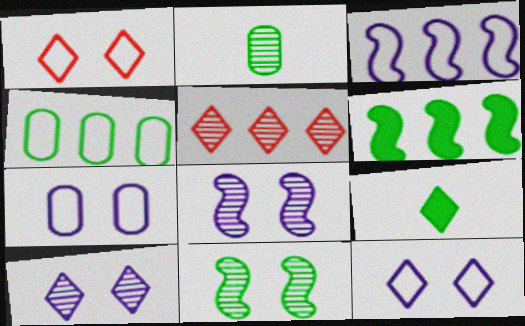[[2, 5, 8], 
[4, 9, 11], 
[5, 9, 12]]